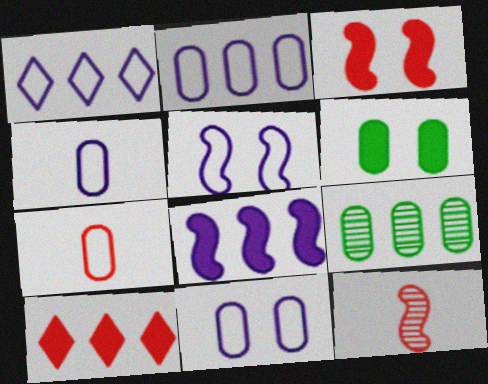[[1, 4, 5], 
[1, 6, 12], 
[2, 4, 11]]